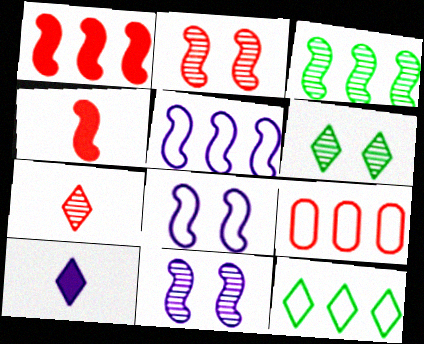[[1, 3, 5], 
[3, 4, 8], 
[5, 9, 12]]